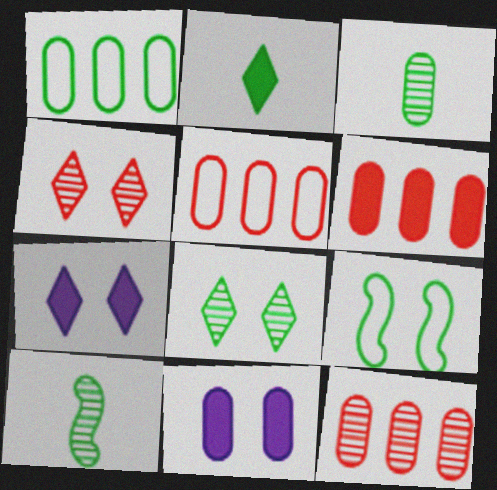[[3, 5, 11], 
[4, 9, 11], 
[5, 6, 12], 
[5, 7, 10]]